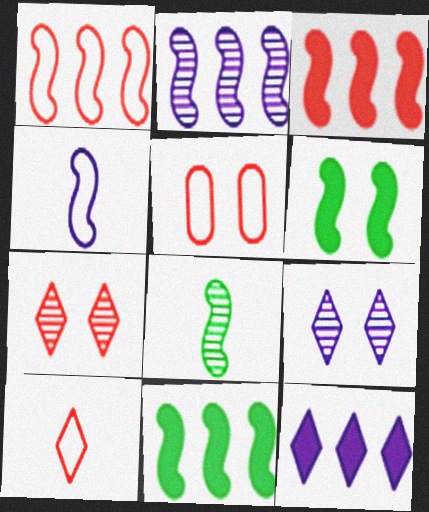[[1, 2, 11], 
[1, 5, 10], 
[5, 6, 9], 
[5, 8, 12]]